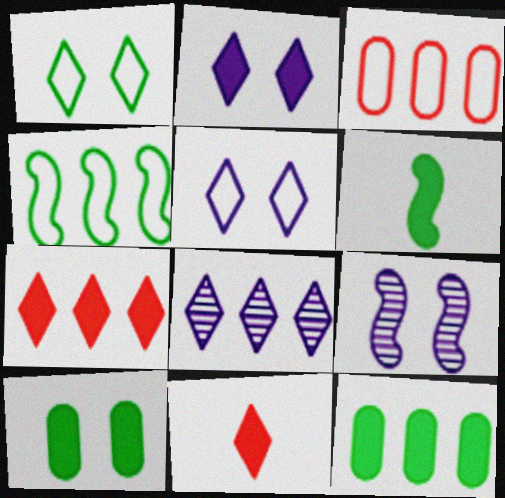[[1, 8, 11]]